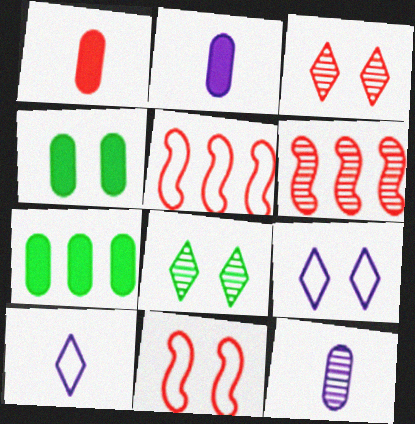[[1, 3, 5], 
[2, 5, 8], 
[4, 6, 10], 
[6, 8, 12]]